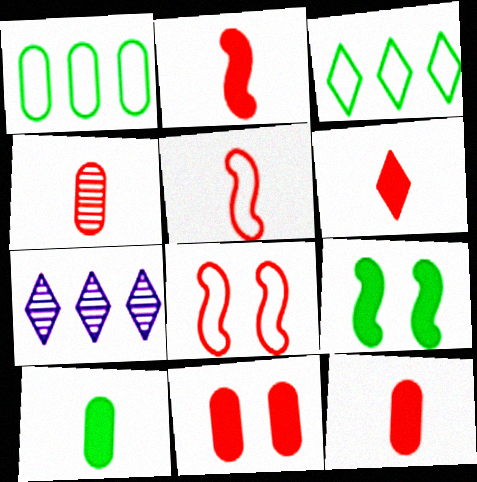[[2, 6, 12], 
[4, 5, 6], 
[7, 8, 10]]